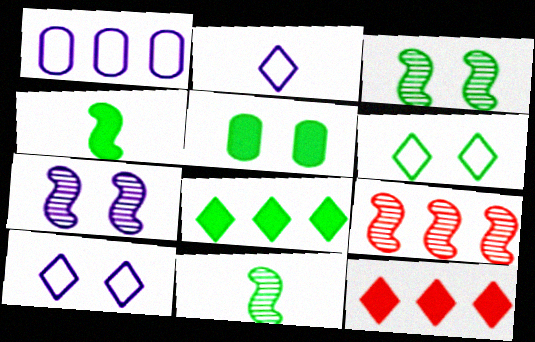[[1, 8, 9], 
[2, 5, 9], 
[3, 5, 6], 
[4, 5, 8], 
[7, 9, 11]]